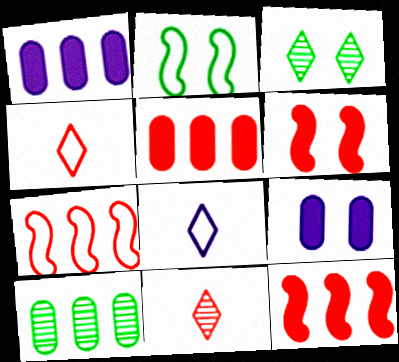[[1, 2, 11], 
[6, 8, 10]]